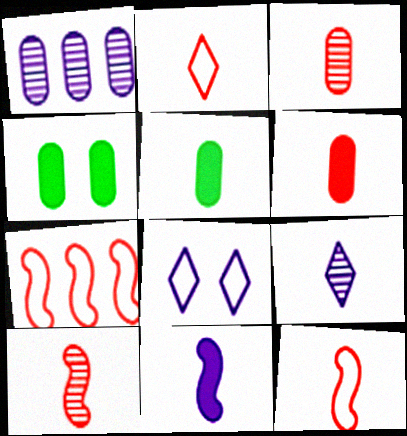[[1, 8, 11], 
[2, 6, 10], 
[4, 7, 9], 
[5, 9, 12]]